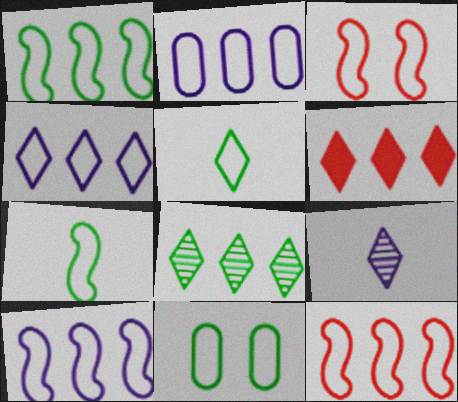[[1, 5, 11], 
[1, 10, 12], 
[2, 3, 5], 
[2, 4, 10], 
[3, 7, 10], 
[4, 6, 8]]